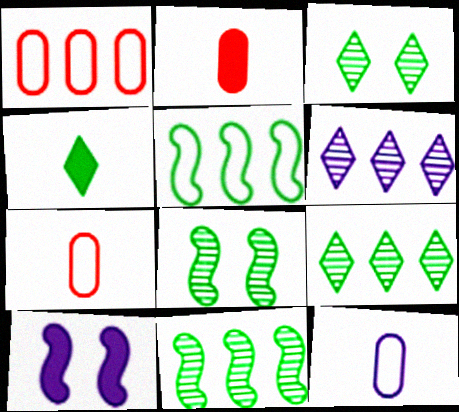[[6, 10, 12], 
[7, 9, 10]]